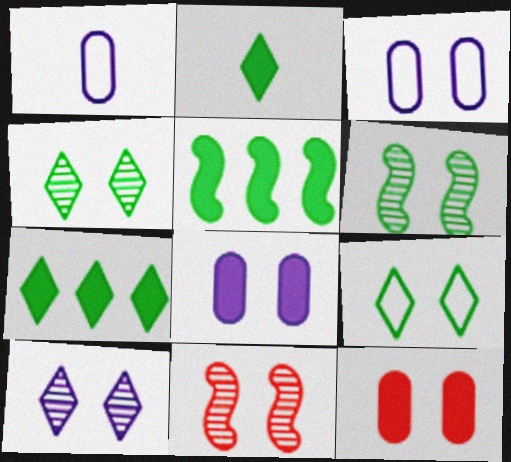[[1, 7, 11], 
[8, 9, 11]]